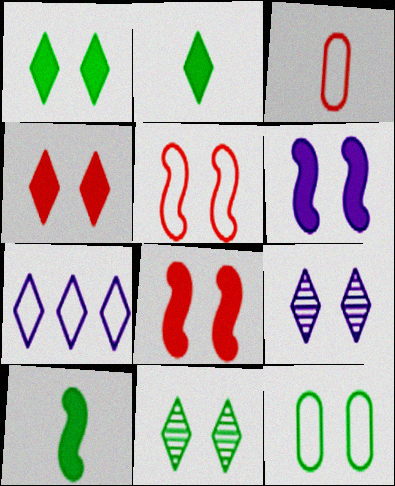[[8, 9, 12]]